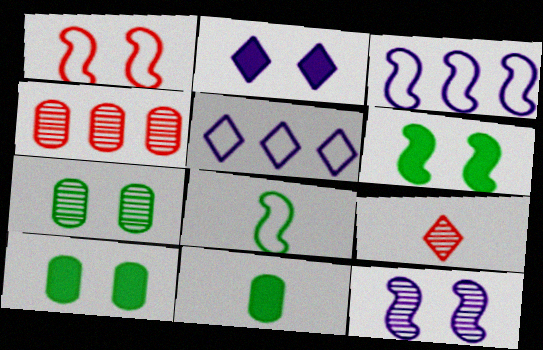[[1, 2, 7], 
[1, 3, 8], 
[1, 6, 12], 
[2, 4, 8], 
[3, 9, 10]]